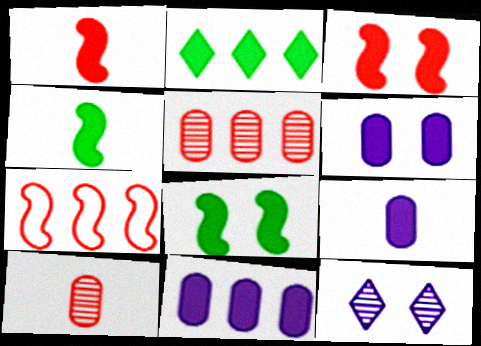[[1, 2, 6], 
[2, 3, 9], 
[6, 9, 11]]